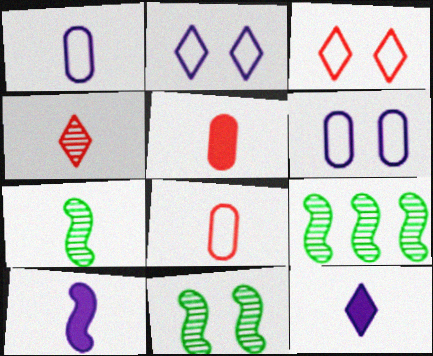[[2, 5, 9], 
[7, 8, 12], 
[7, 9, 11]]